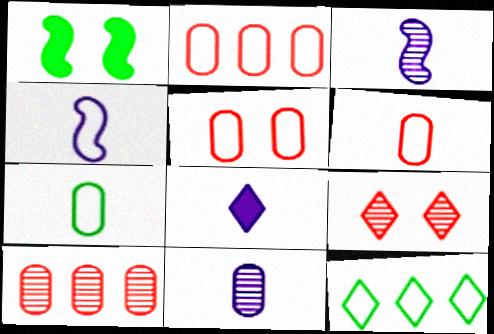[[2, 5, 6], 
[4, 5, 12], 
[4, 8, 11], 
[8, 9, 12]]